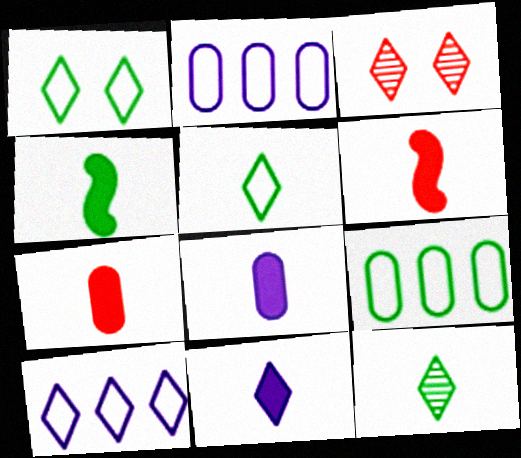[[2, 3, 4], 
[4, 7, 11]]